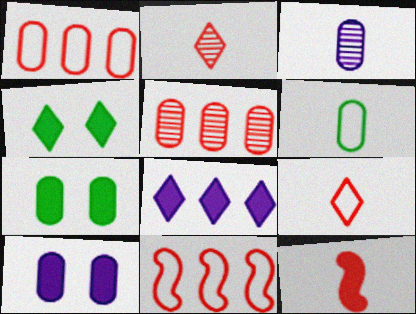[[1, 3, 7], 
[3, 4, 11], 
[5, 6, 10], 
[7, 8, 12]]